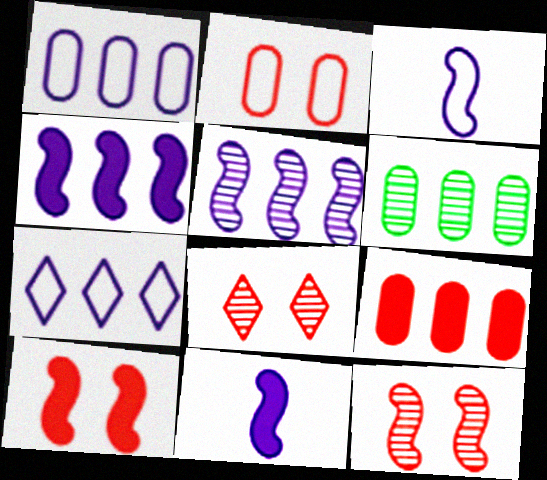[[1, 6, 9], 
[2, 8, 10]]